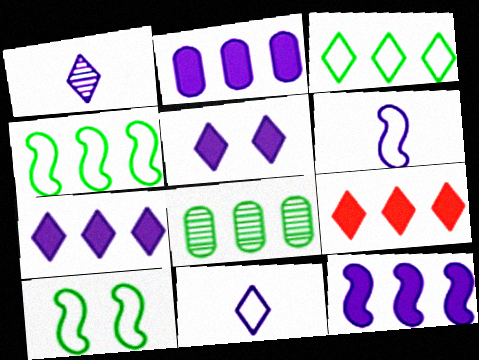[[2, 7, 12]]